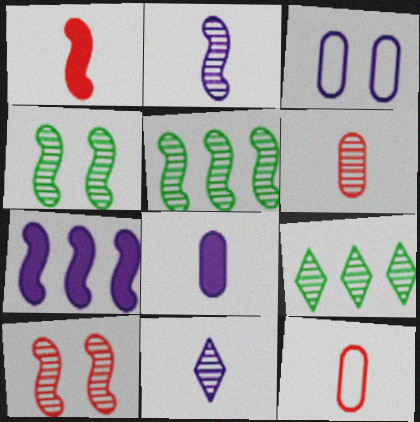[[1, 3, 9], 
[2, 5, 10], 
[3, 7, 11]]